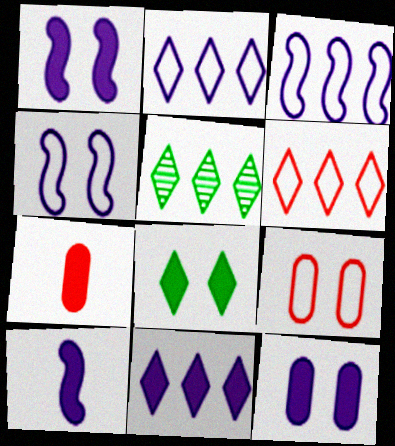[[4, 5, 7], 
[5, 6, 11], 
[5, 9, 10], 
[10, 11, 12]]